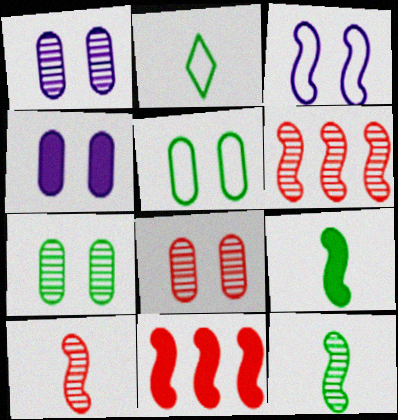[[1, 2, 11], 
[1, 7, 8], 
[2, 4, 6], 
[3, 6, 9], 
[3, 11, 12], 
[4, 5, 8]]